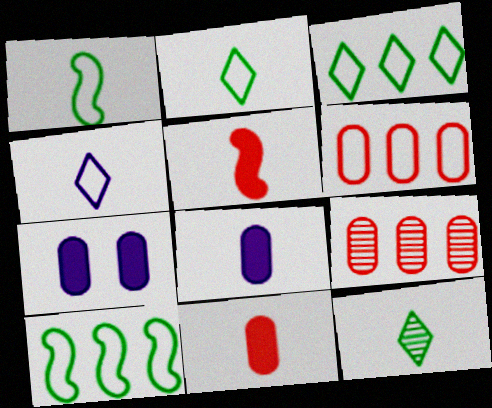[]